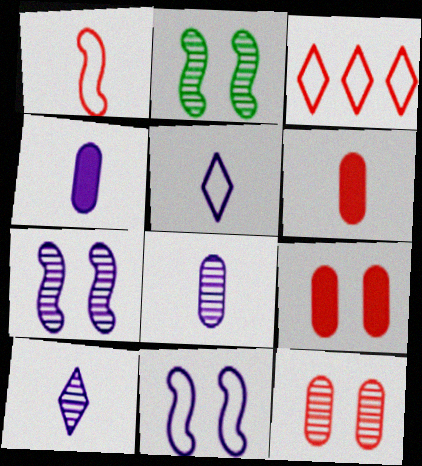[[2, 3, 4]]